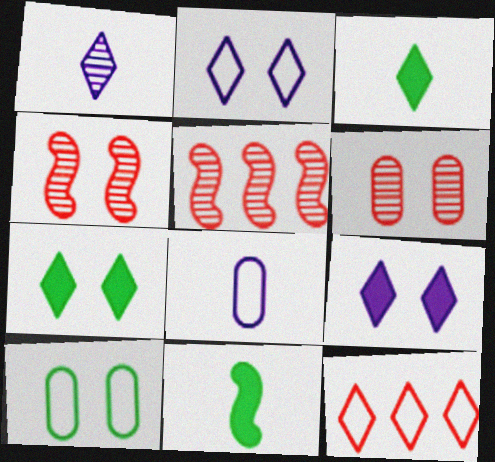[[1, 7, 12], 
[4, 9, 10], 
[5, 7, 8]]